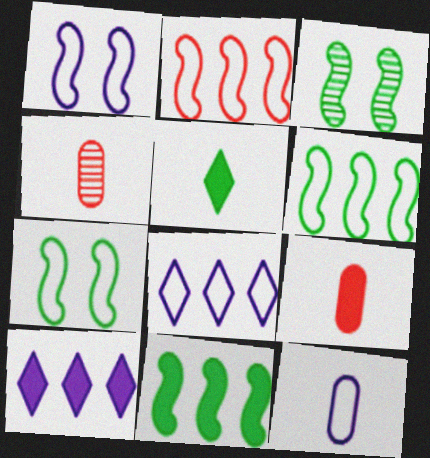[[1, 8, 12], 
[3, 8, 9], 
[4, 7, 10]]